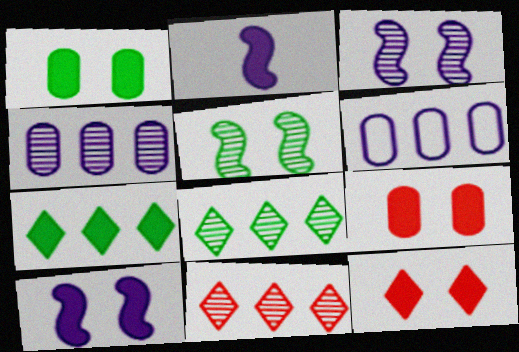[[1, 10, 12], 
[2, 7, 9]]